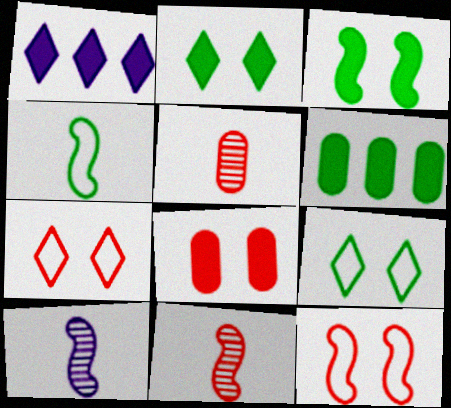[[6, 7, 10]]